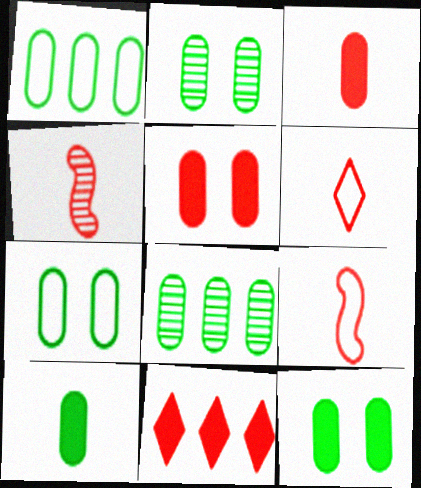[[1, 2, 10], 
[2, 7, 12], 
[3, 4, 6], 
[7, 8, 10]]